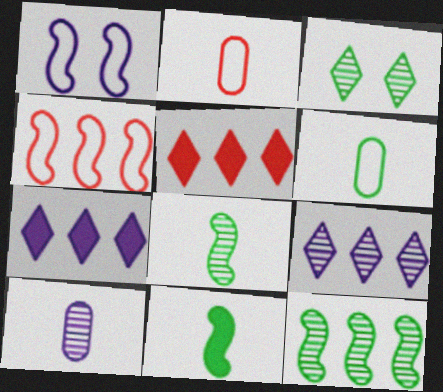[[1, 7, 10]]